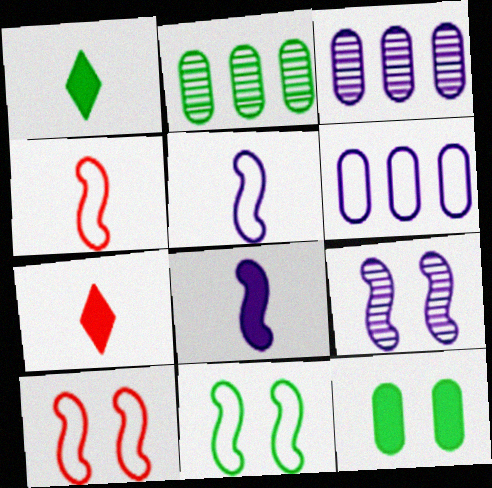[[1, 2, 11], 
[1, 3, 10], 
[3, 7, 11]]